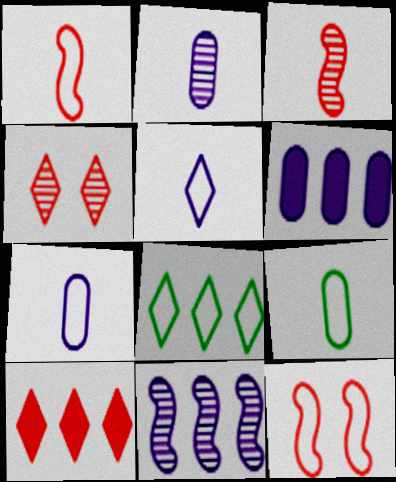[[1, 5, 9], 
[7, 8, 12]]